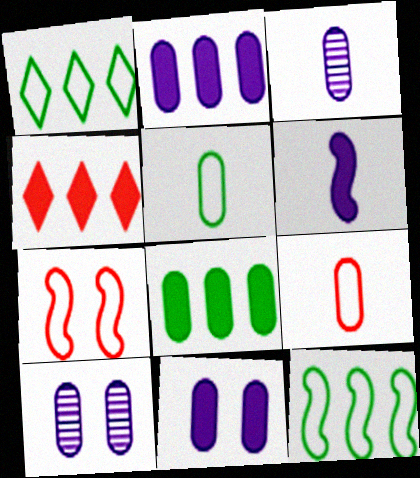[[8, 9, 10]]